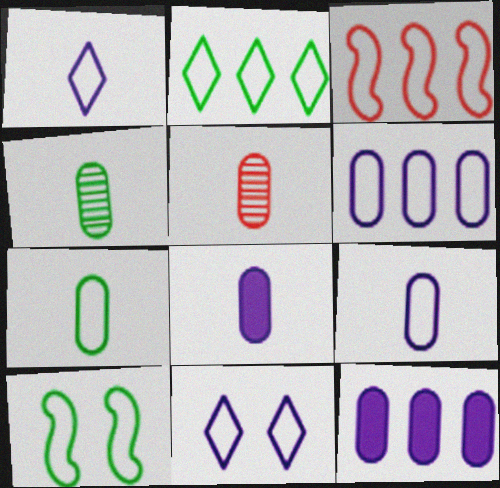[[2, 3, 6], 
[2, 7, 10], 
[3, 7, 11], 
[5, 7, 8]]